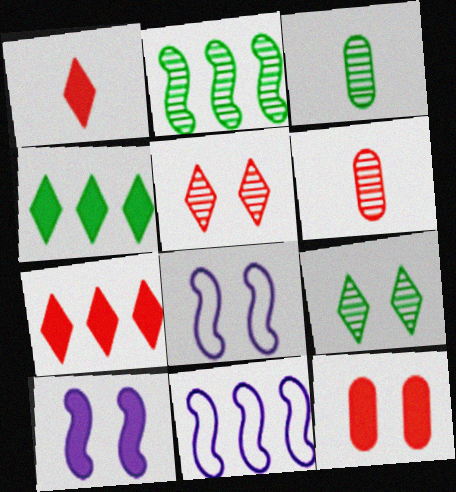[[2, 3, 9], 
[3, 7, 8], 
[4, 6, 8], 
[8, 9, 12]]